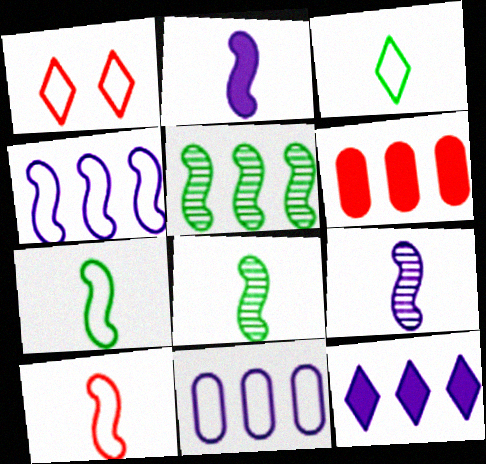[[1, 7, 11], 
[2, 8, 10]]